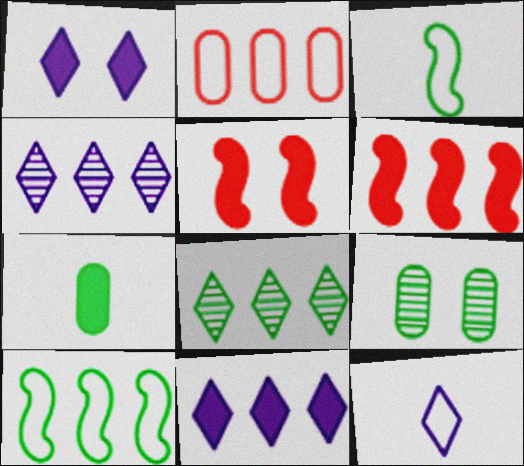[[1, 4, 12], 
[1, 6, 7], 
[5, 7, 11], 
[6, 9, 12]]